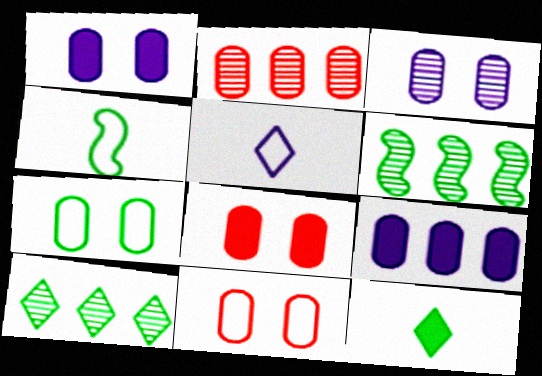[[3, 7, 8], 
[5, 6, 8], 
[6, 7, 12]]